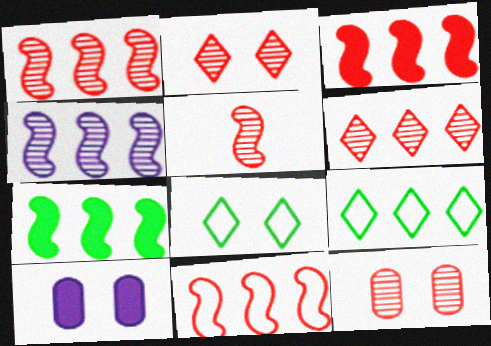[[1, 3, 11], 
[4, 7, 11], 
[5, 6, 12], 
[5, 9, 10]]